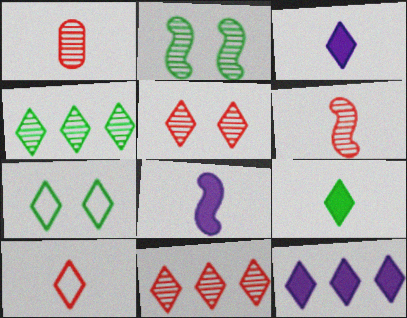[[3, 7, 11], 
[4, 7, 9]]